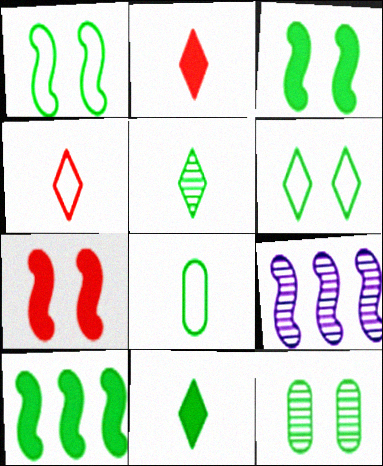[[3, 6, 12]]